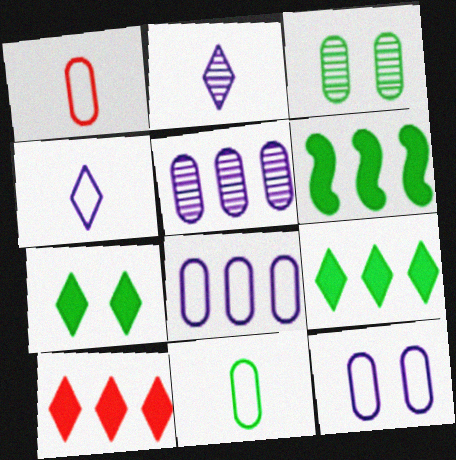[]